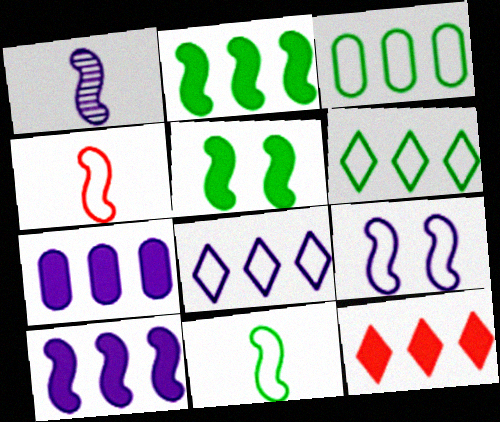[[1, 9, 10], 
[2, 7, 12]]